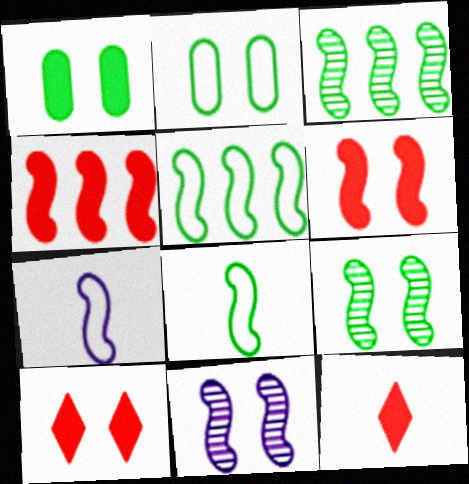[[2, 10, 11], 
[3, 6, 7], 
[4, 7, 9], 
[4, 8, 11]]